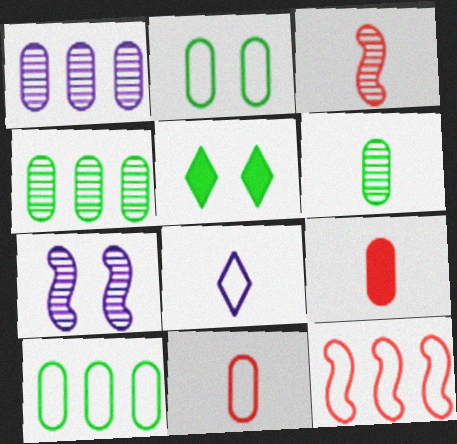[[1, 2, 9], 
[2, 8, 12]]